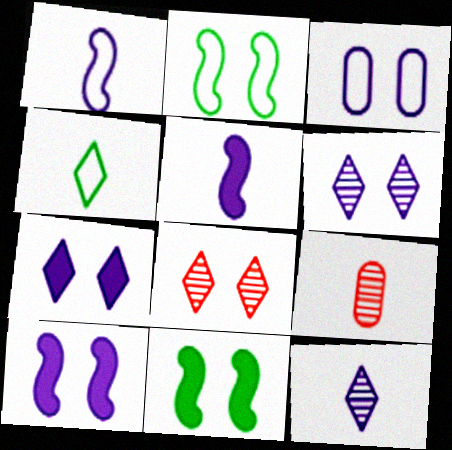[[3, 6, 10], 
[3, 8, 11], 
[4, 5, 9]]